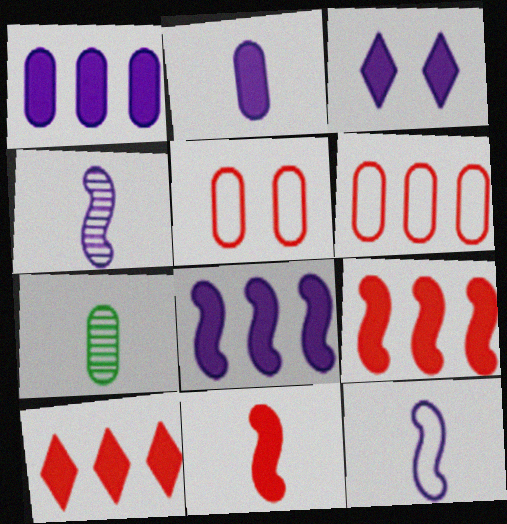[[1, 5, 7], 
[2, 3, 8]]